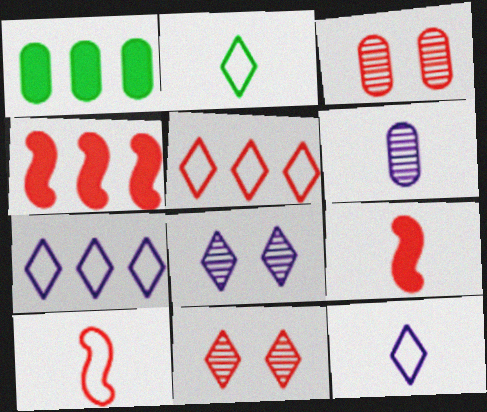[[1, 8, 10], 
[2, 6, 9], 
[3, 5, 9]]